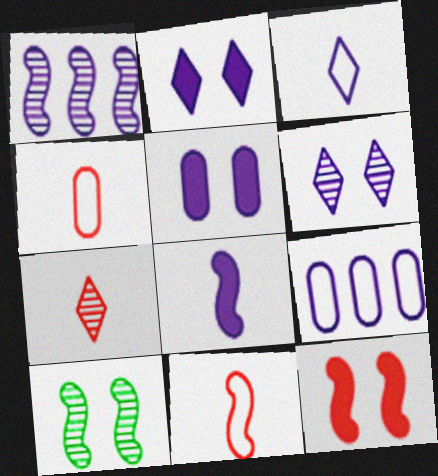[[1, 3, 5], 
[6, 8, 9]]